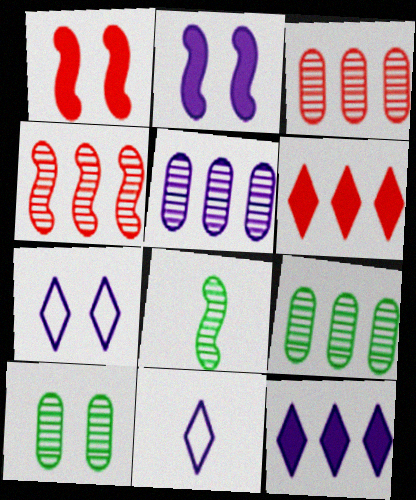[[1, 7, 10], 
[1, 9, 11], 
[2, 5, 11], 
[3, 5, 9]]